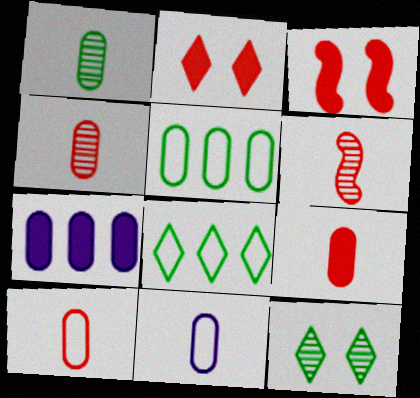[[1, 9, 11], 
[4, 9, 10]]